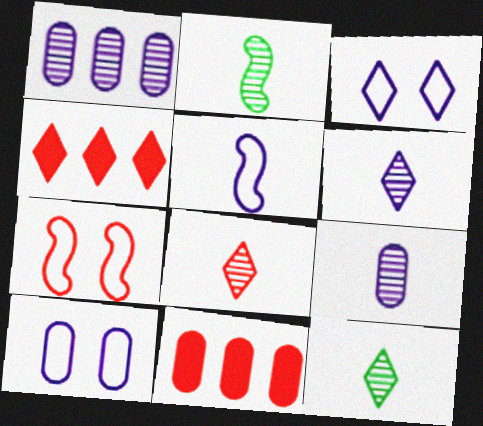[[2, 3, 11], 
[2, 4, 10], 
[2, 8, 9], 
[3, 4, 12], 
[6, 8, 12], 
[7, 8, 11]]